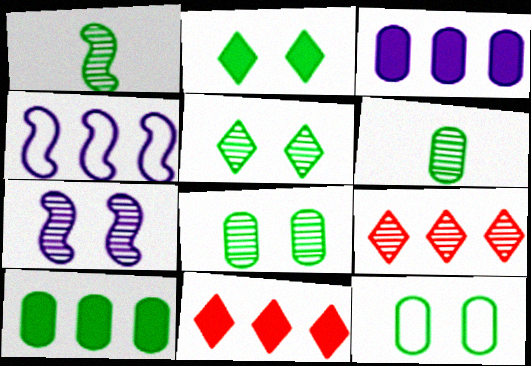[[4, 9, 10], 
[6, 7, 9], 
[6, 10, 12]]